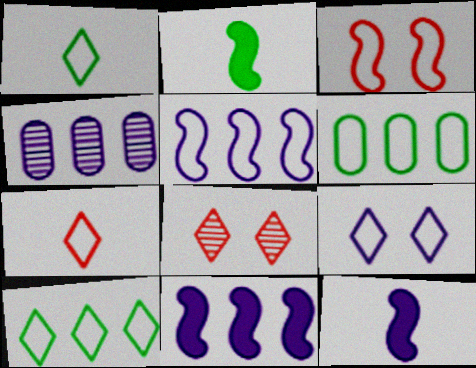[[4, 9, 12], 
[6, 8, 12], 
[7, 9, 10]]